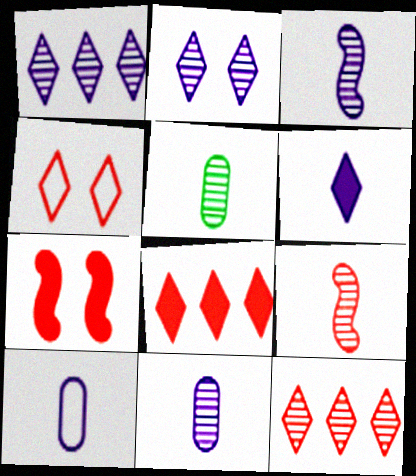[[3, 6, 10]]